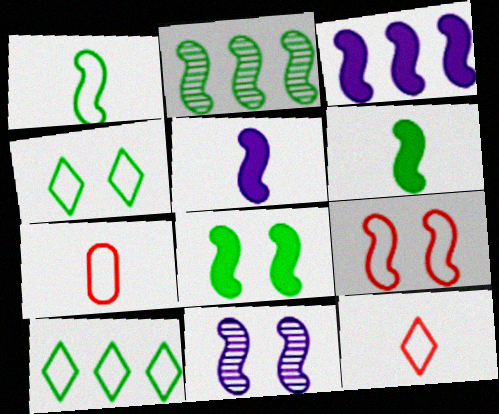[[1, 2, 8], 
[2, 5, 9], 
[8, 9, 11]]